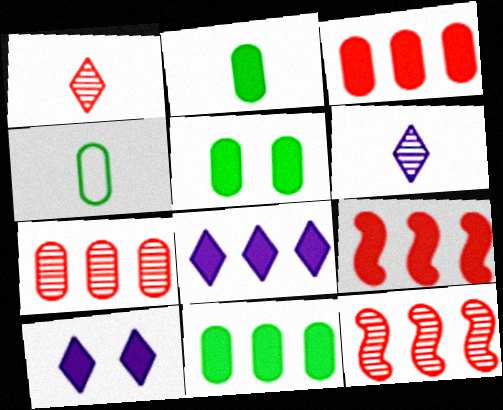[[2, 5, 11], 
[2, 9, 10], 
[4, 10, 12], 
[8, 9, 11]]